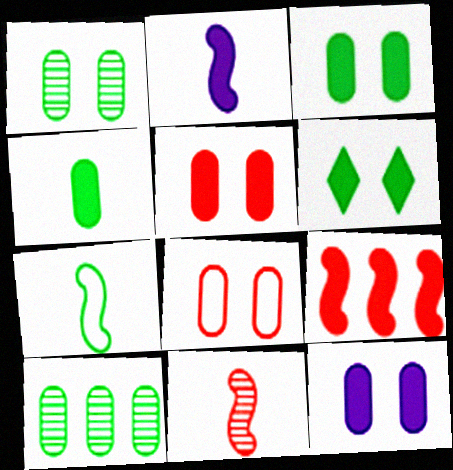[[1, 8, 12], 
[2, 7, 11], 
[3, 5, 12], 
[6, 7, 10]]